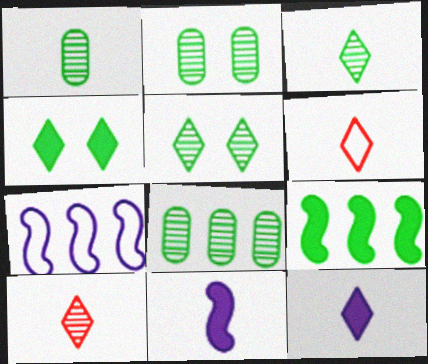[[1, 2, 8], 
[1, 6, 11], 
[3, 6, 12]]